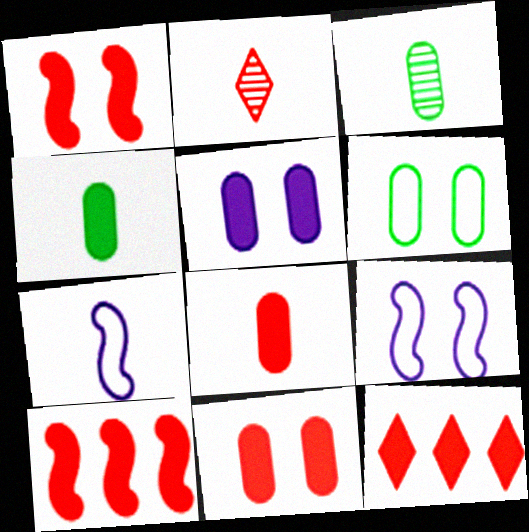[[1, 8, 12], 
[2, 4, 7], 
[3, 9, 12]]